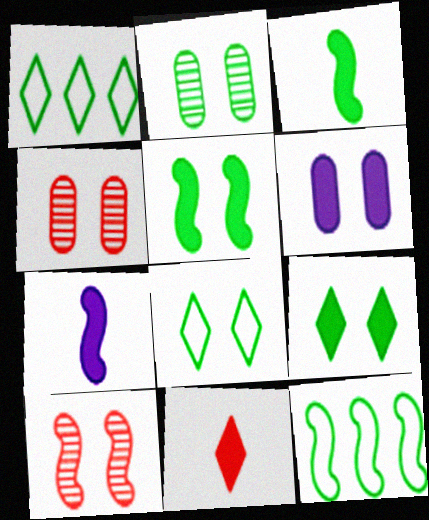[[1, 2, 3], 
[1, 4, 7], 
[2, 5, 8], 
[6, 8, 10], 
[7, 10, 12]]